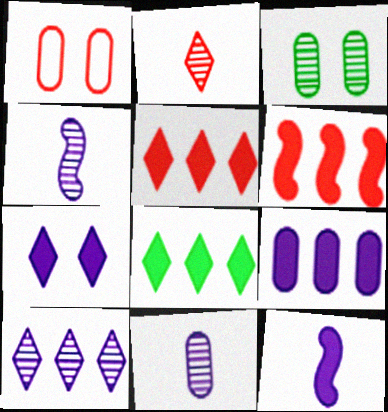[[1, 2, 6], 
[1, 4, 8], 
[6, 8, 9], 
[7, 9, 12]]